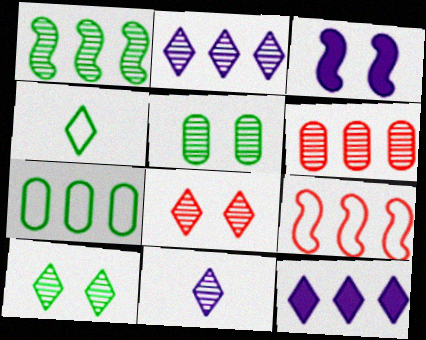[[1, 2, 6], 
[3, 4, 6], 
[4, 8, 12]]